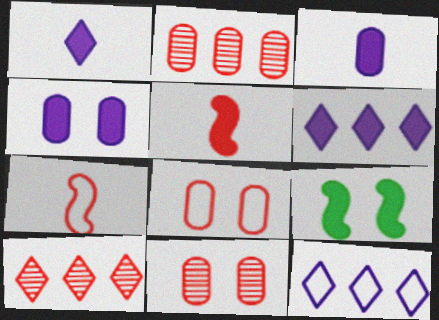[[5, 8, 10]]